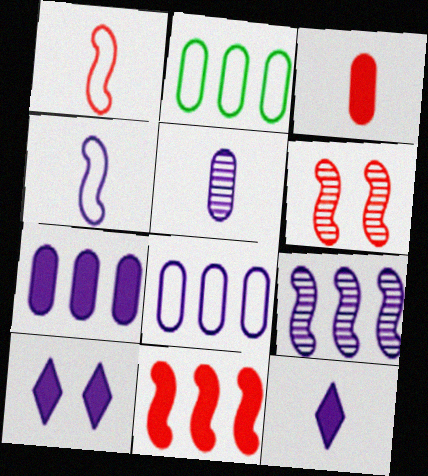[[1, 6, 11], 
[2, 6, 12], 
[4, 5, 12]]